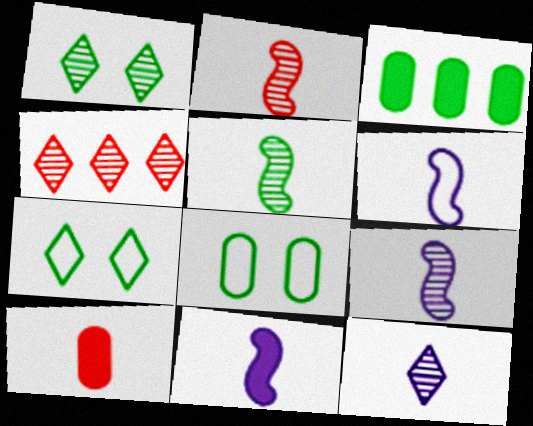[[1, 4, 12], 
[2, 5, 9], 
[3, 5, 7], 
[4, 8, 11], 
[6, 9, 11]]